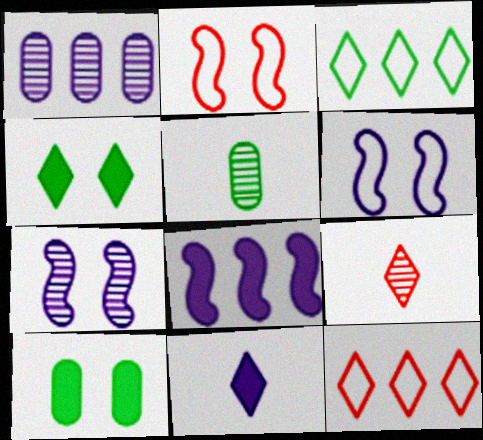[[1, 6, 11]]